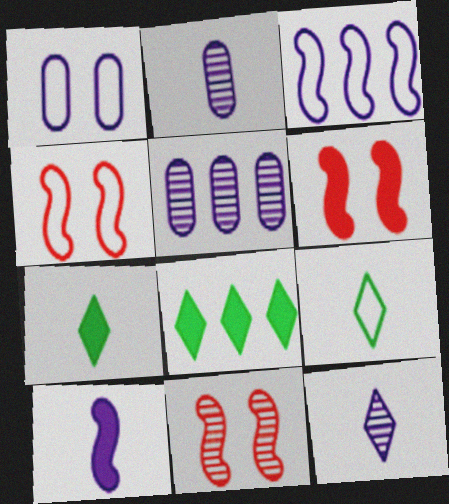[[2, 4, 8], 
[4, 5, 7], 
[4, 6, 11], 
[5, 6, 9]]